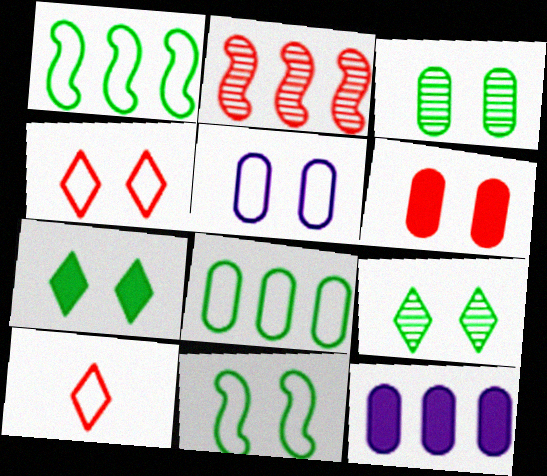[[1, 5, 10], 
[2, 6, 10], 
[3, 5, 6], 
[3, 7, 11], 
[4, 5, 11]]